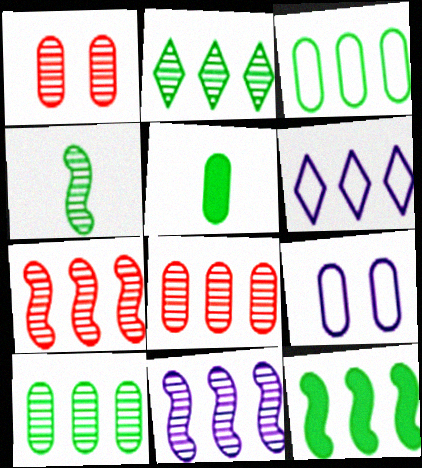[[2, 3, 12], 
[2, 8, 11], 
[5, 8, 9], 
[6, 8, 12]]